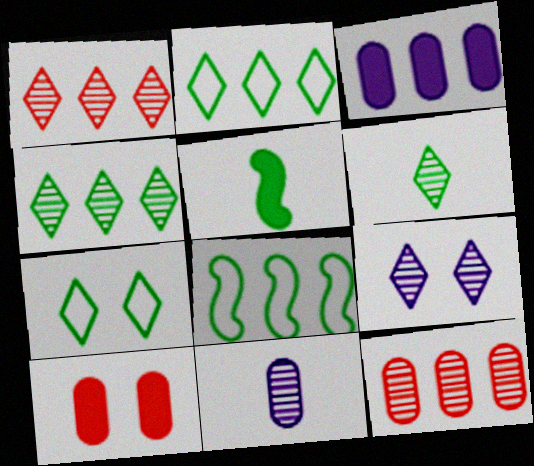[[1, 3, 8], 
[1, 6, 9]]